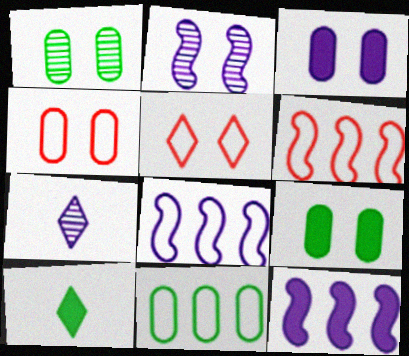[[1, 3, 4], 
[2, 5, 9], 
[3, 7, 8], 
[6, 7, 9]]